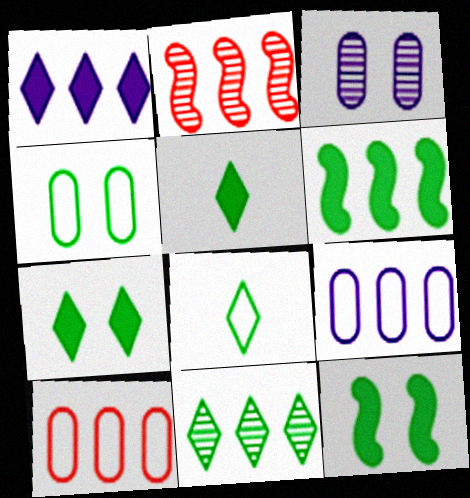[[7, 8, 11]]